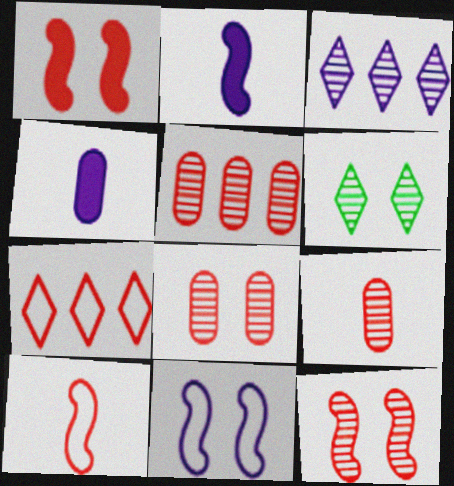[[1, 7, 9], 
[3, 4, 11], 
[5, 8, 9]]